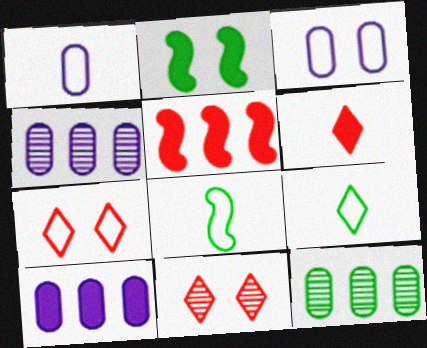[[2, 3, 11], 
[2, 6, 10], 
[2, 9, 12], 
[8, 10, 11]]